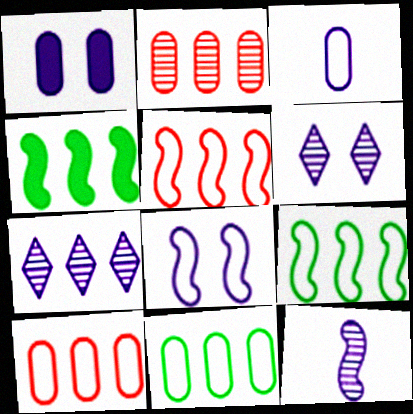[[1, 6, 8], 
[4, 7, 10]]